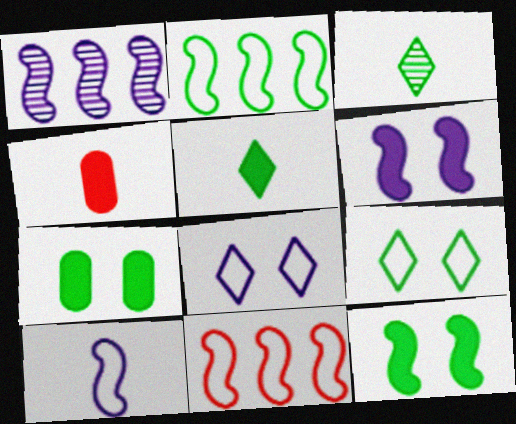[[1, 4, 9], 
[1, 6, 10], 
[2, 3, 7], 
[3, 4, 10]]